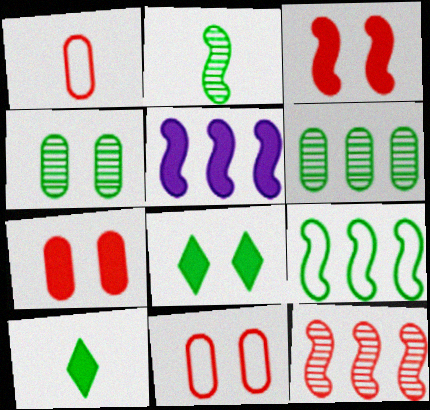[[4, 9, 10], 
[5, 7, 10], 
[5, 9, 12]]